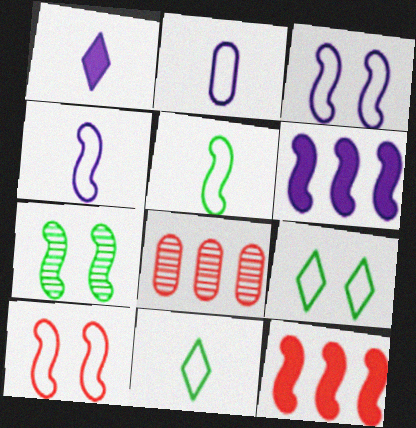[[4, 7, 12]]